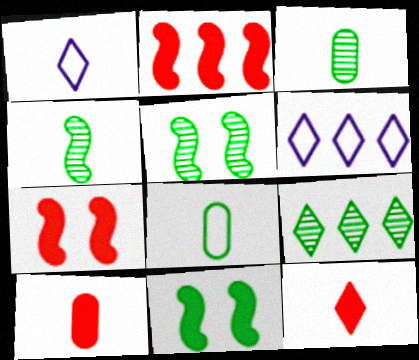[[1, 4, 10], 
[3, 5, 9], 
[3, 6, 7], 
[5, 6, 10], 
[8, 9, 11]]